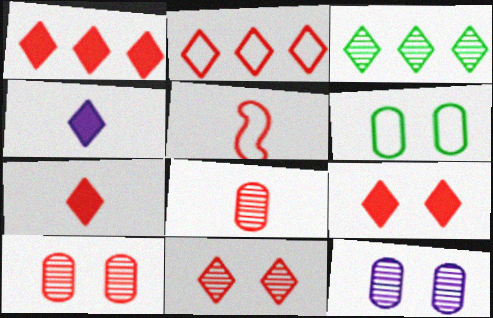[[1, 5, 10], 
[1, 7, 9], 
[2, 7, 11], 
[5, 7, 8]]